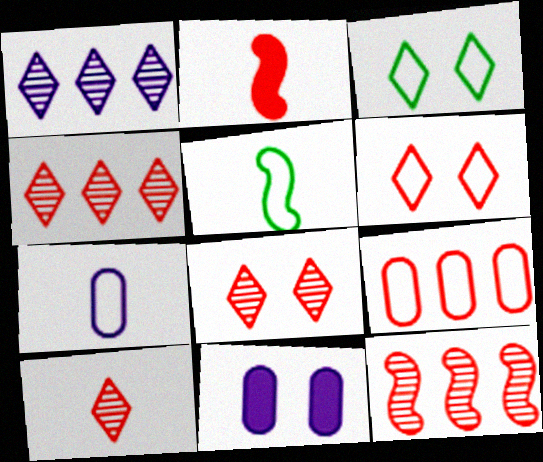[[2, 8, 9], 
[4, 5, 11], 
[4, 8, 10]]